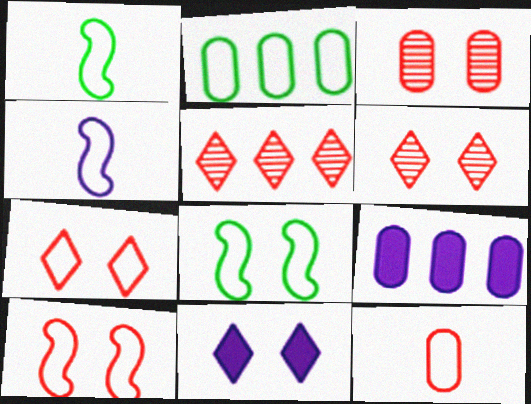[[1, 6, 9], 
[2, 4, 7], 
[3, 8, 11]]